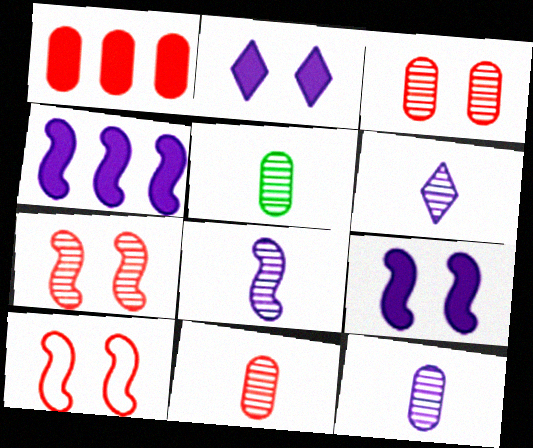[[5, 11, 12], 
[6, 8, 12]]